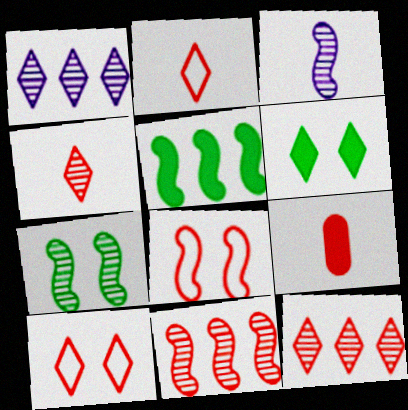[[1, 2, 6], 
[3, 5, 8], 
[3, 7, 11], 
[8, 9, 12], 
[9, 10, 11]]